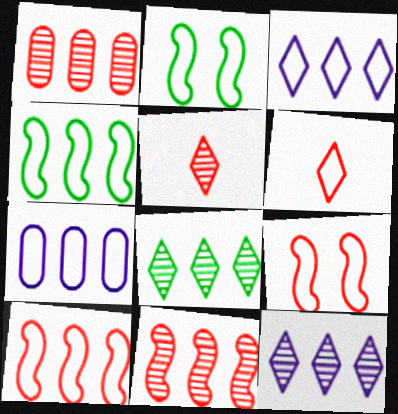[[2, 6, 7]]